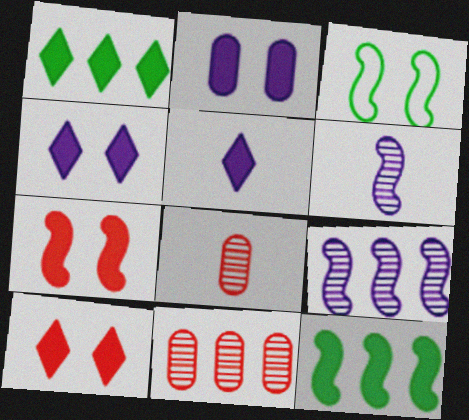[[1, 5, 10], 
[3, 5, 11]]